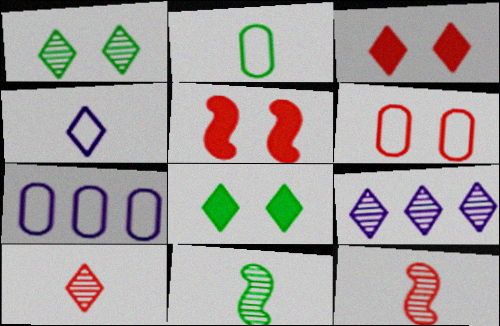[[1, 9, 10], 
[2, 5, 9], 
[2, 6, 7], 
[3, 7, 11], 
[7, 8, 12]]